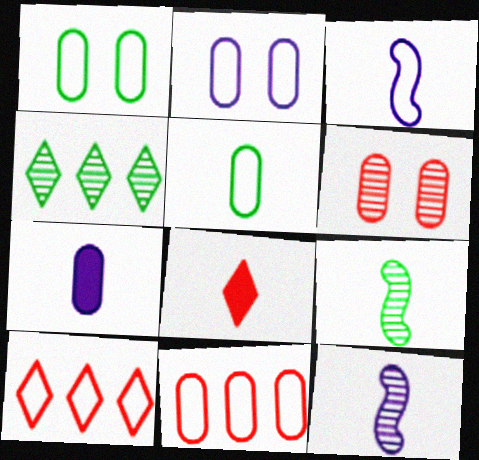[[1, 3, 10], 
[2, 5, 11], 
[4, 6, 12], 
[5, 8, 12]]